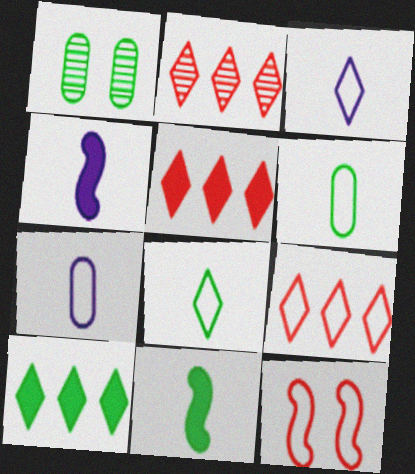[[1, 4, 9], 
[2, 5, 9]]